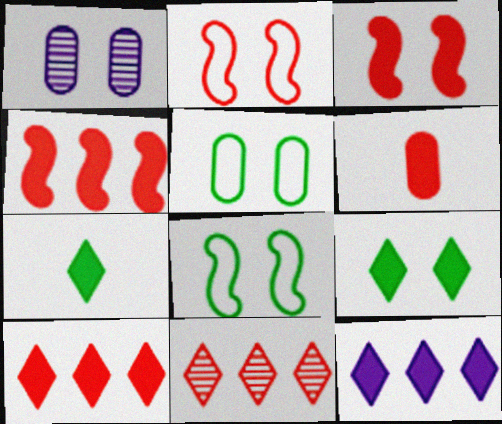[[1, 2, 9], 
[2, 6, 11], 
[3, 6, 10]]